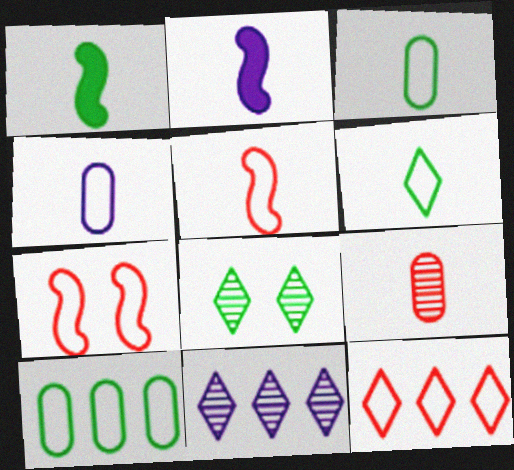[[1, 8, 10], 
[2, 6, 9], 
[4, 5, 6]]